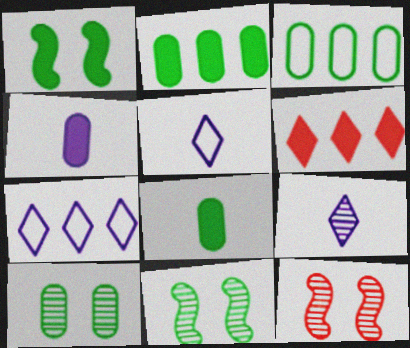[[1, 4, 6], 
[2, 5, 12], 
[3, 8, 10], 
[7, 8, 12]]